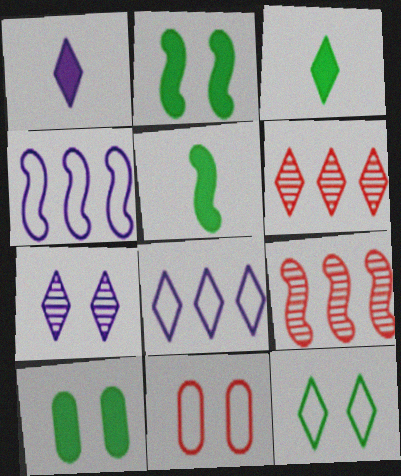[[1, 6, 12], 
[1, 7, 8], 
[2, 7, 11]]